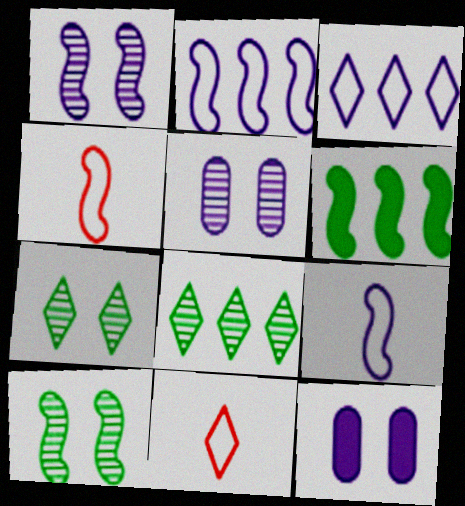[[1, 4, 6], 
[4, 8, 12], 
[5, 6, 11]]